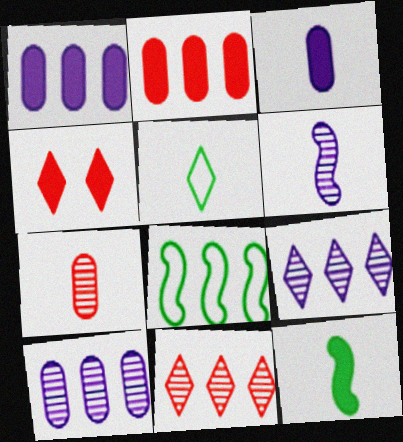[[1, 4, 12], 
[1, 8, 11], 
[2, 8, 9], 
[4, 5, 9]]